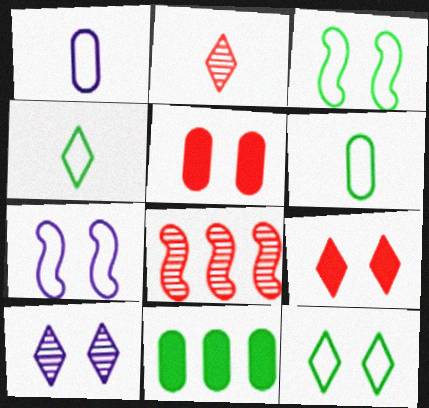[[2, 7, 11], 
[3, 5, 10], 
[9, 10, 12]]